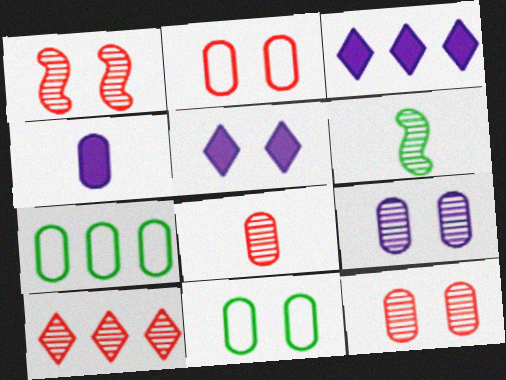[[1, 5, 11], 
[1, 8, 10], 
[2, 3, 6], 
[4, 7, 12], 
[6, 9, 10]]